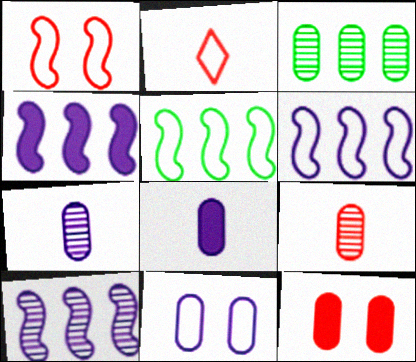[[2, 5, 11], 
[4, 6, 10]]